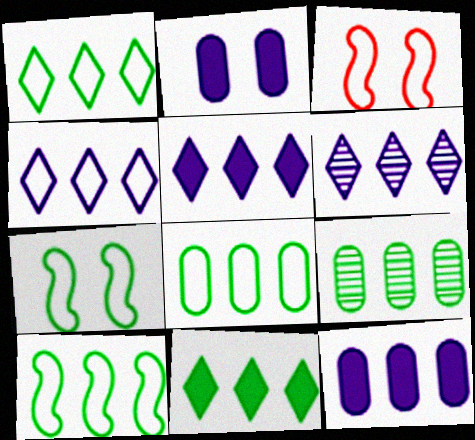[[1, 8, 10], 
[4, 5, 6], 
[9, 10, 11]]